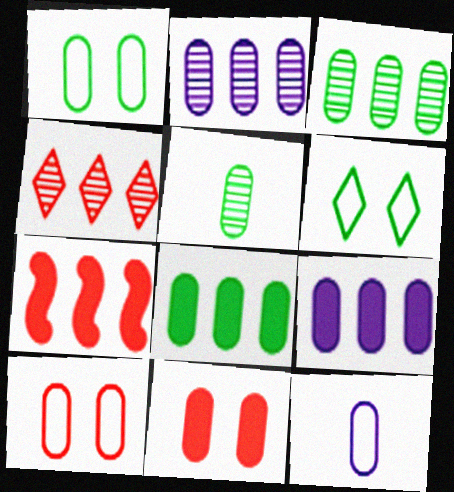[[1, 5, 8], 
[3, 11, 12], 
[5, 9, 10]]